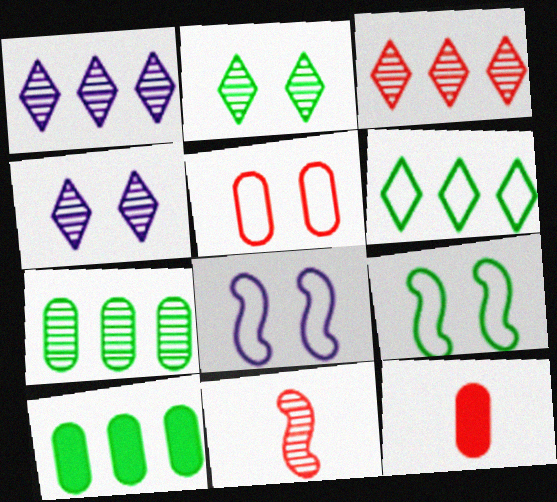[[1, 9, 12], 
[4, 7, 11]]